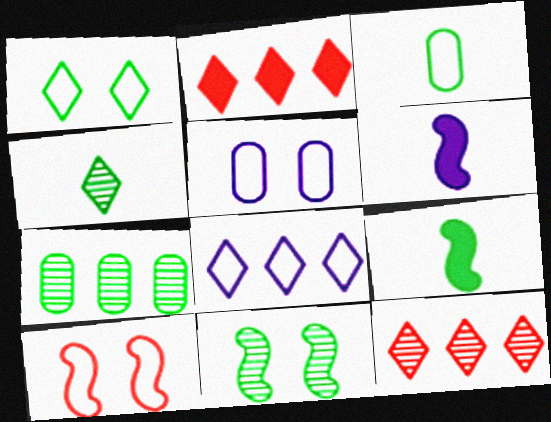[[1, 5, 10], 
[1, 7, 9], 
[3, 4, 9], 
[3, 8, 10], 
[4, 7, 11], 
[5, 9, 12]]